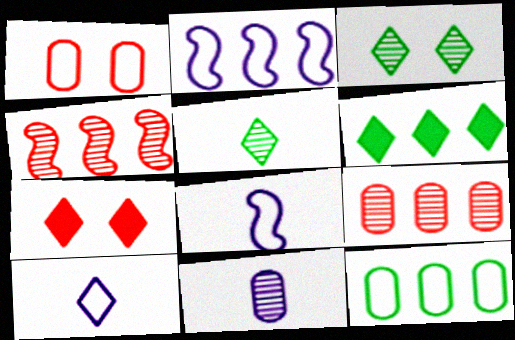[[2, 6, 9], 
[3, 4, 11]]